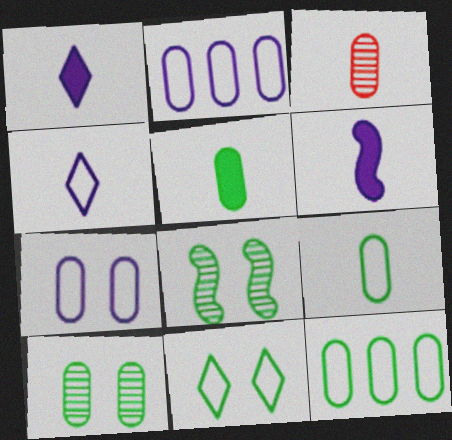[[5, 10, 12]]